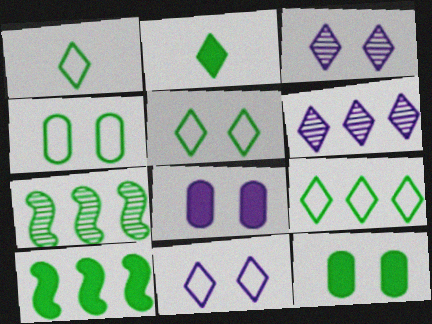[[1, 5, 9], 
[1, 7, 12], 
[2, 4, 7], 
[2, 10, 12]]